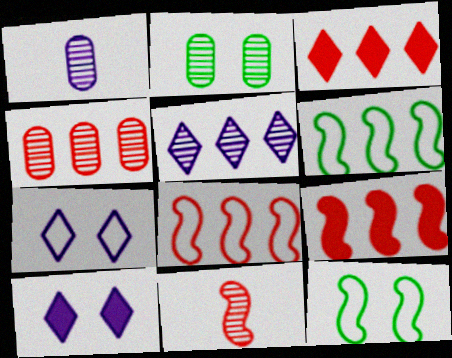[[1, 2, 4], 
[1, 3, 12], 
[2, 5, 11], 
[3, 4, 8]]